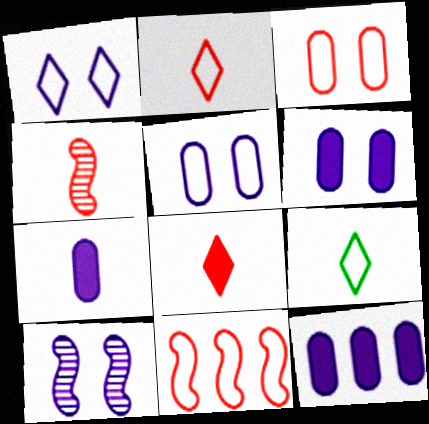[[1, 6, 10], 
[2, 3, 11], 
[4, 7, 9], 
[5, 9, 11], 
[6, 7, 12]]